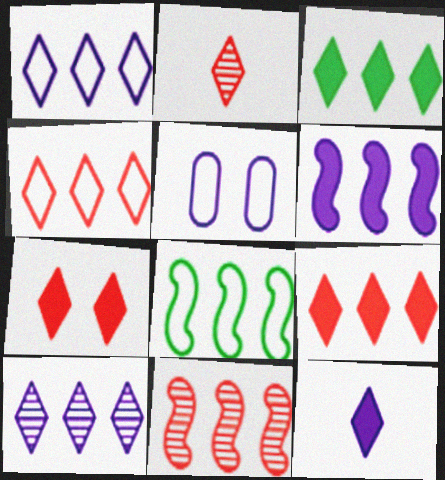[[2, 4, 7], 
[3, 4, 10], 
[3, 7, 12], 
[6, 8, 11]]